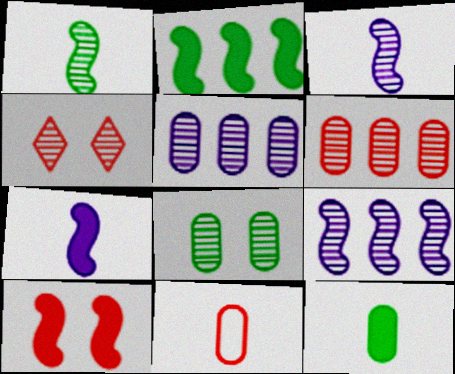[[1, 4, 5], 
[2, 7, 10]]